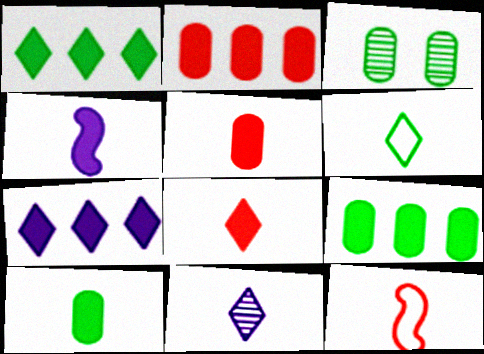[[3, 7, 12], 
[4, 8, 10], 
[6, 8, 11], 
[10, 11, 12]]